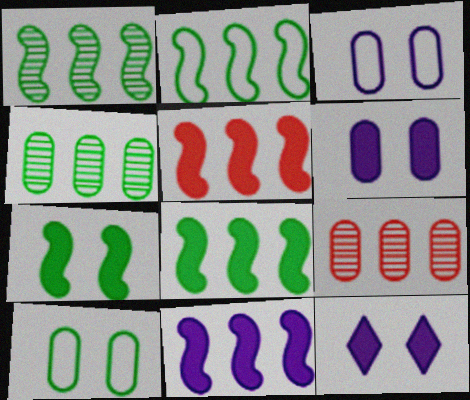[[1, 2, 8], 
[5, 8, 11]]